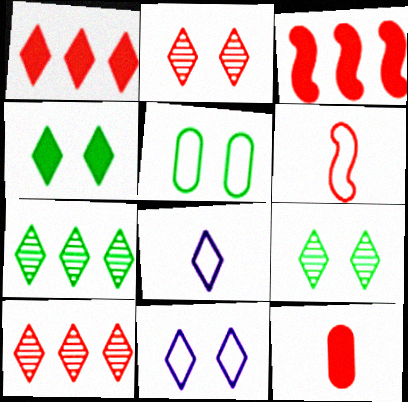[[1, 8, 9], 
[2, 4, 11], 
[4, 8, 10]]